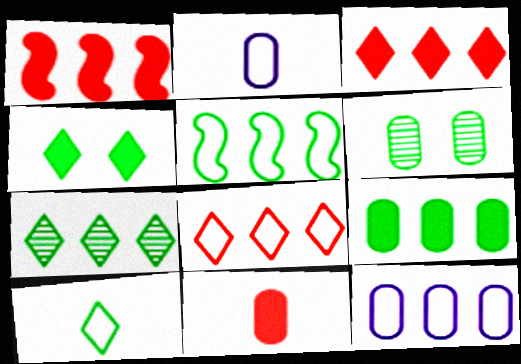[[1, 7, 12], 
[4, 7, 10], 
[5, 7, 9], 
[5, 8, 12], 
[6, 11, 12]]